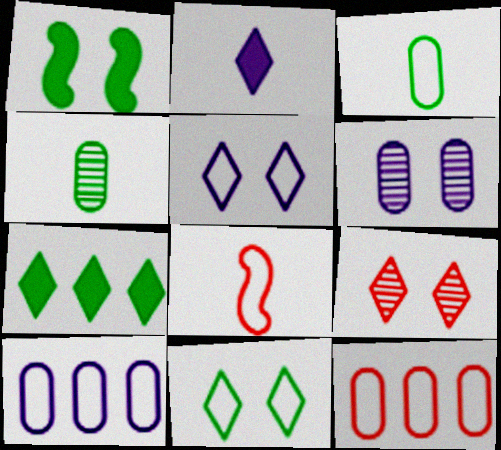[[2, 4, 8], 
[6, 7, 8], 
[8, 10, 11]]